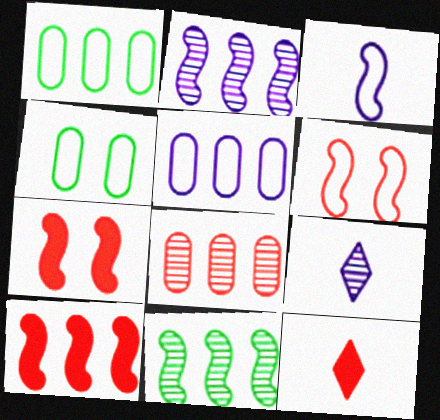[[1, 7, 9], 
[2, 4, 12], 
[3, 7, 11], 
[4, 9, 10], 
[6, 8, 12]]